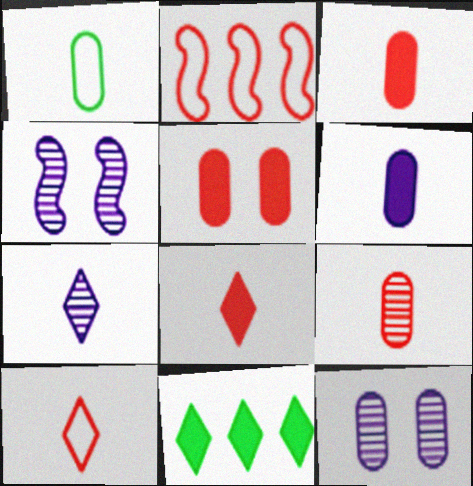[[1, 6, 9]]